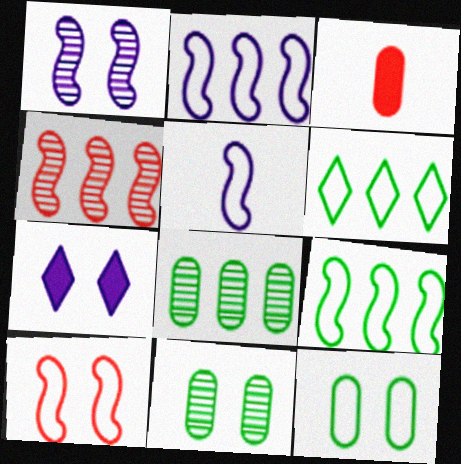[[1, 3, 6], 
[5, 9, 10], 
[7, 10, 11]]